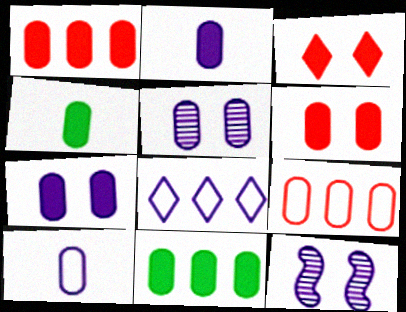[[1, 4, 7], 
[2, 6, 11], 
[2, 8, 12], 
[4, 5, 9]]